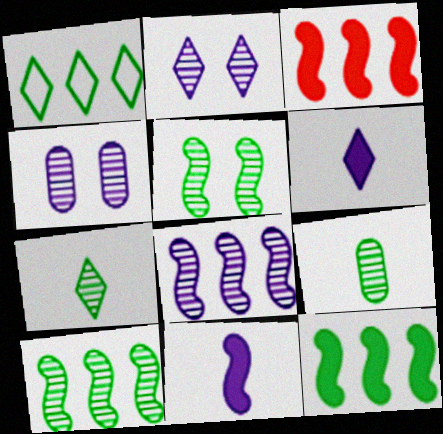[]